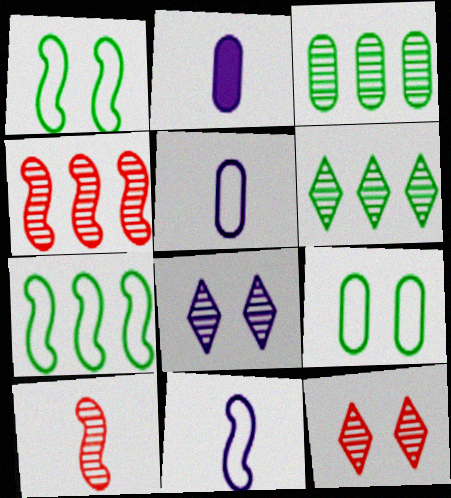[[2, 7, 12], 
[3, 8, 10]]